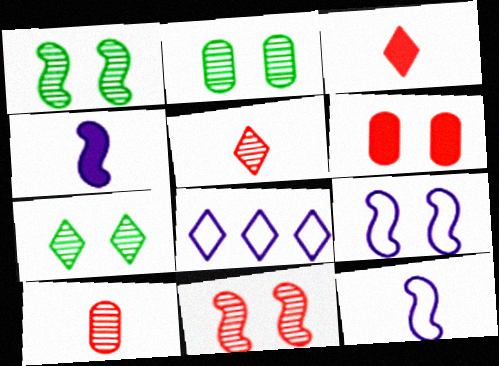[[1, 2, 7], 
[3, 7, 8], 
[6, 7, 9]]